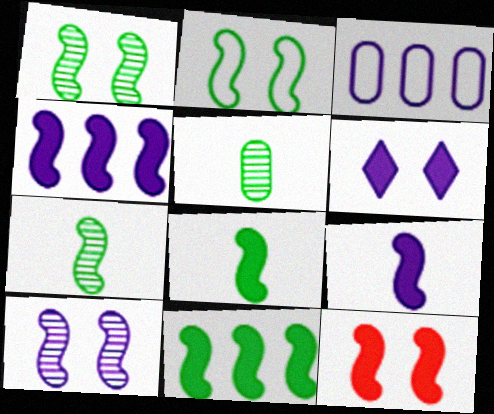[[2, 7, 11], 
[2, 10, 12], 
[4, 8, 12], 
[9, 11, 12]]